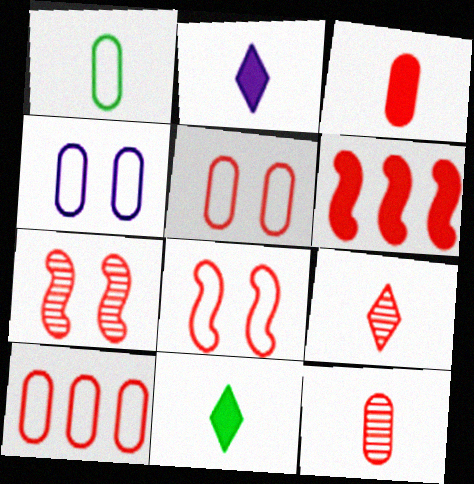[[1, 4, 10], 
[5, 6, 9]]